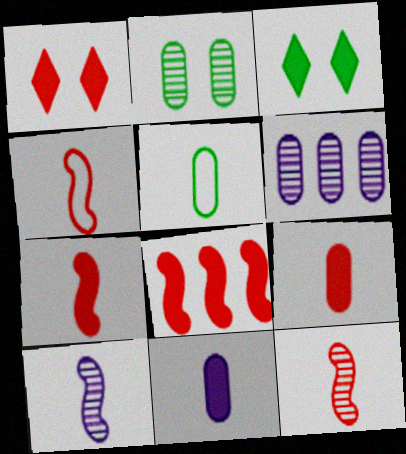[[1, 8, 9], 
[3, 4, 6], 
[3, 8, 11], 
[4, 7, 12]]